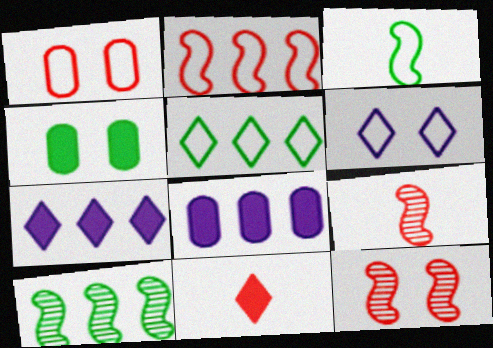[[4, 6, 12]]